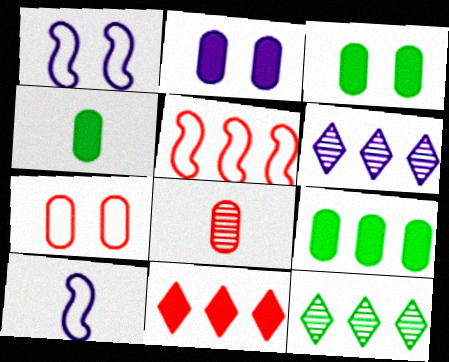[[2, 6, 10], 
[3, 4, 9], 
[5, 6, 9]]